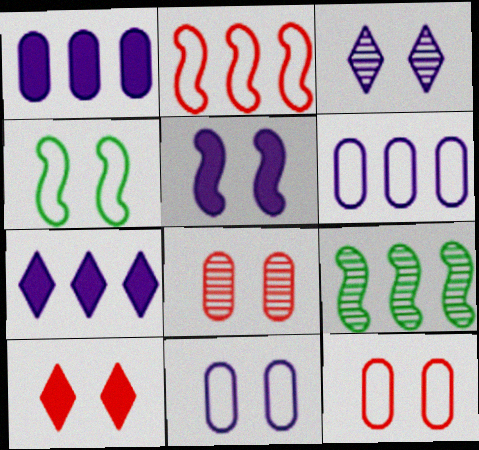[[3, 5, 11]]